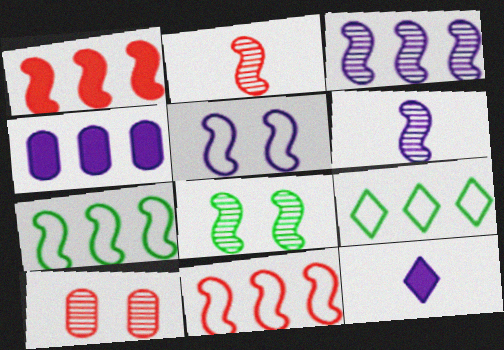[[1, 3, 7], 
[2, 3, 8], 
[7, 10, 12]]